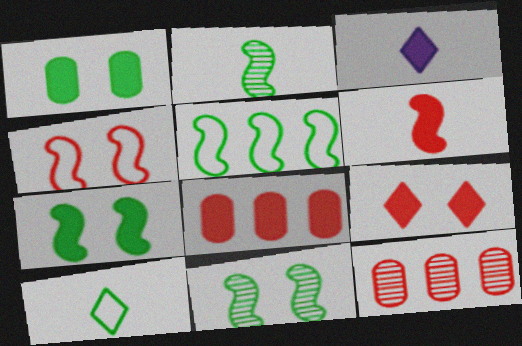[[2, 5, 7], 
[3, 7, 8], 
[6, 8, 9]]